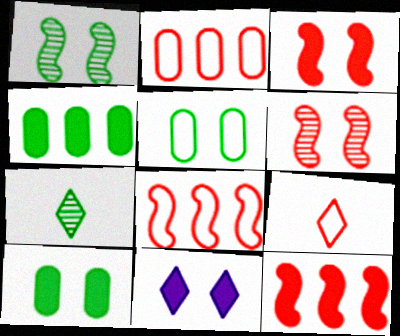[[3, 10, 11], 
[5, 6, 11]]